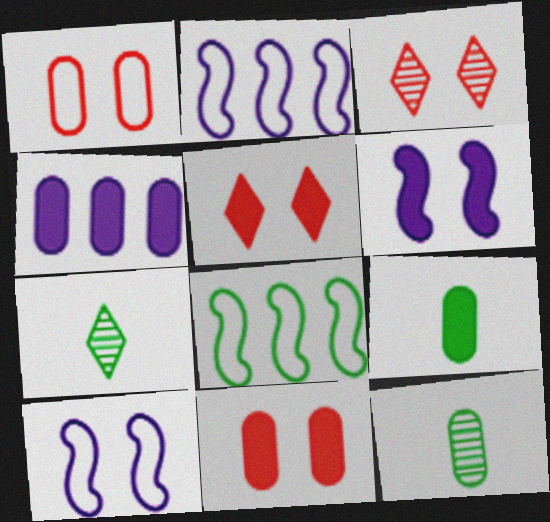[[1, 4, 12], 
[2, 3, 9], 
[2, 5, 12], 
[2, 7, 11], 
[4, 9, 11]]